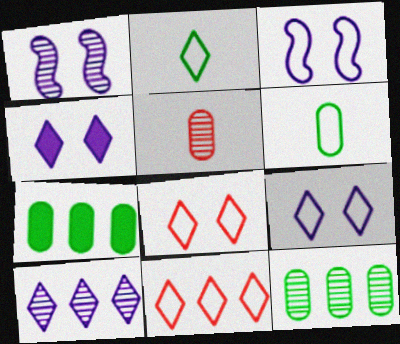[[2, 9, 11], 
[3, 6, 11]]